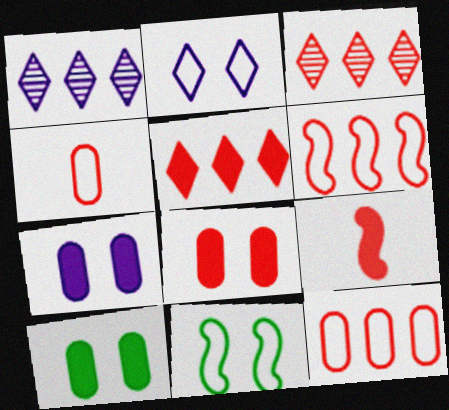[[5, 8, 9], 
[7, 8, 10]]